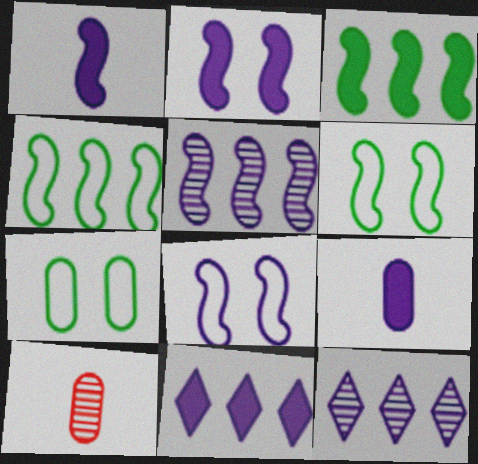[[1, 5, 8], 
[2, 9, 11], 
[6, 10, 11], 
[8, 9, 12]]